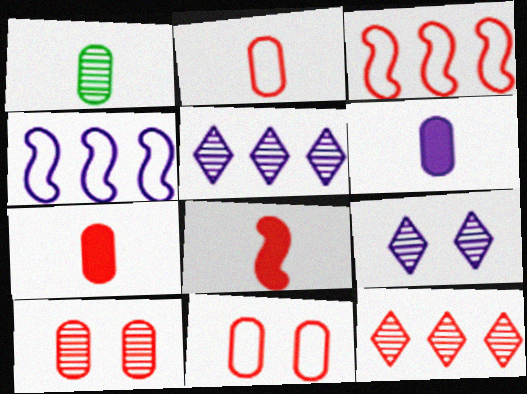[[1, 2, 6], 
[4, 6, 9], 
[8, 11, 12]]